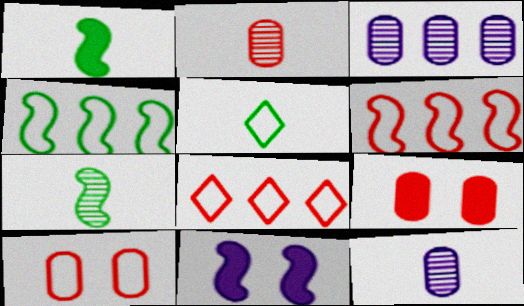[[6, 7, 11]]